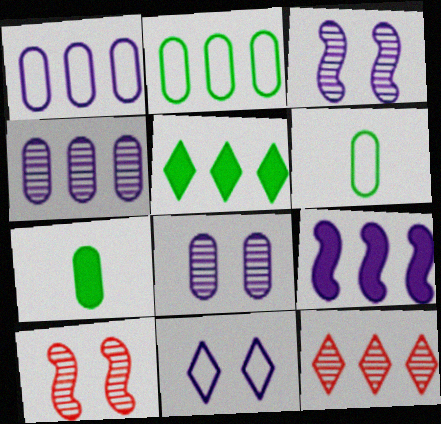[[2, 9, 12]]